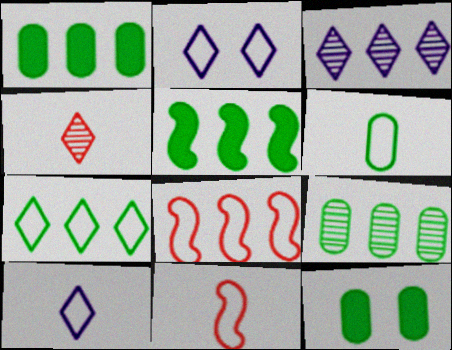[[1, 3, 8], 
[2, 6, 8], 
[3, 11, 12], 
[5, 7, 9], 
[6, 9, 12], 
[6, 10, 11]]